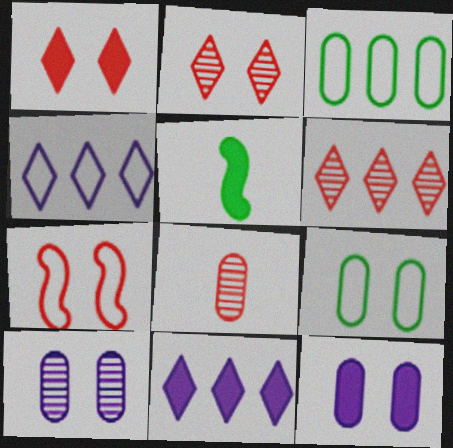[[3, 8, 12]]